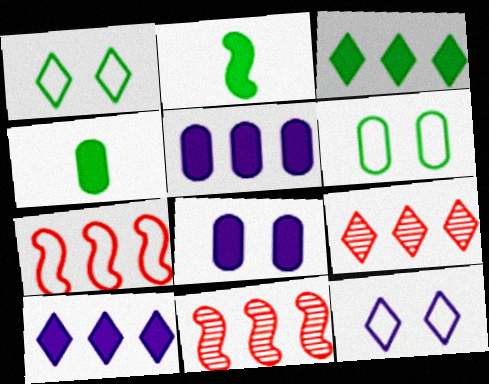[[4, 11, 12]]